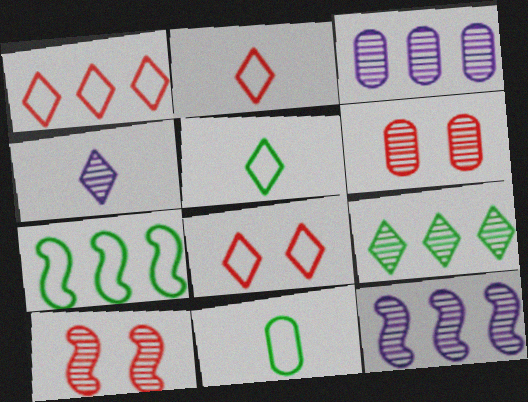[[1, 2, 8]]